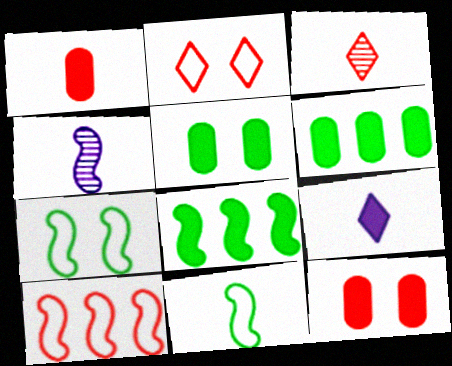[[2, 4, 6], 
[3, 10, 12], 
[8, 9, 12]]